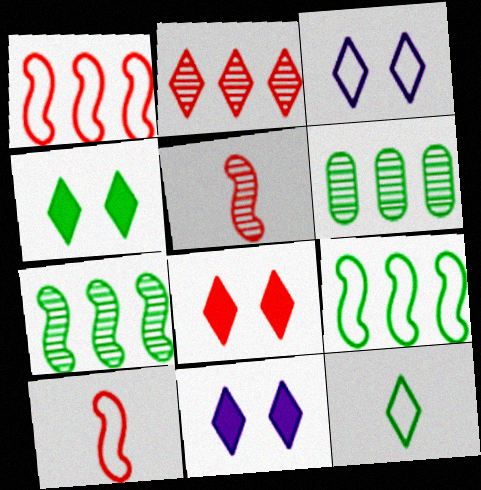[[2, 11, 12], 
[4, 8, 11], 
[6, 10, 11]]